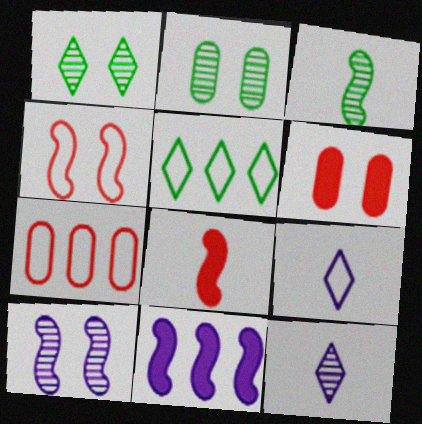[[3, 4, 11]]